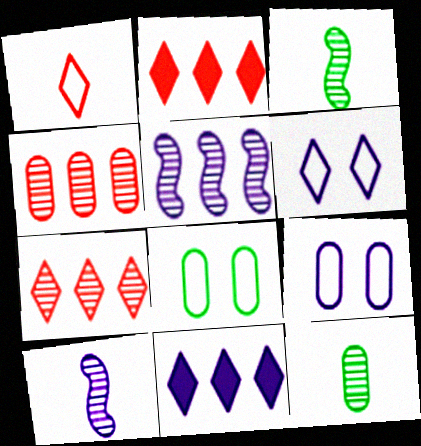[[2, 3, 9], 
[2, 8, 10], 
[9, 10, 11]]